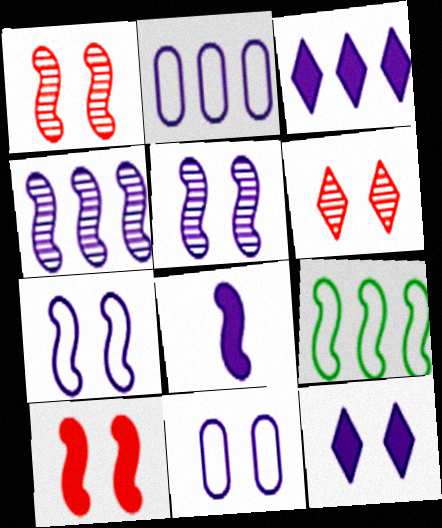[[1, 8, 9], 
[2, 3, 4], 
[4, 7, 8], 
[5, 11, 12]]